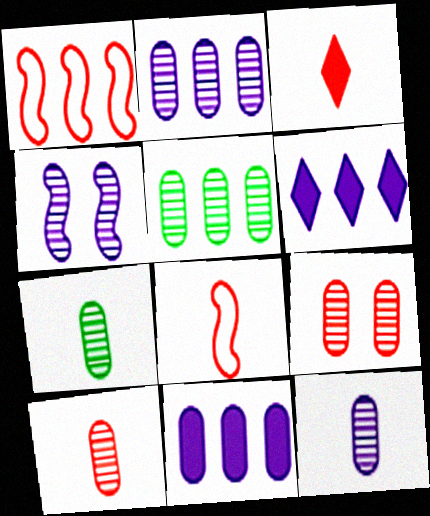[[1, 3, 9], 
[1, 5, 6], 
[2, 7, 9], 
[3, 8, 10], 
[5, 9, 12], 
[7, 10, 12]]